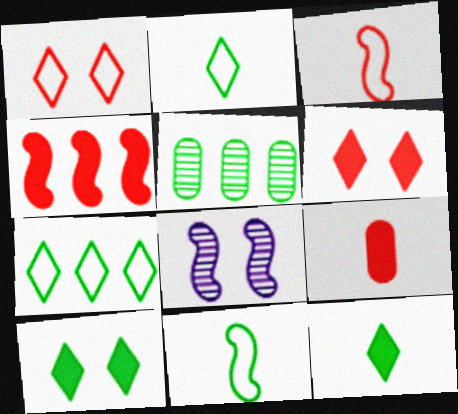[[4, 6, 9], 
[4, 8, 11], 
[5, 10, 11], 
[7, 8, 9]]